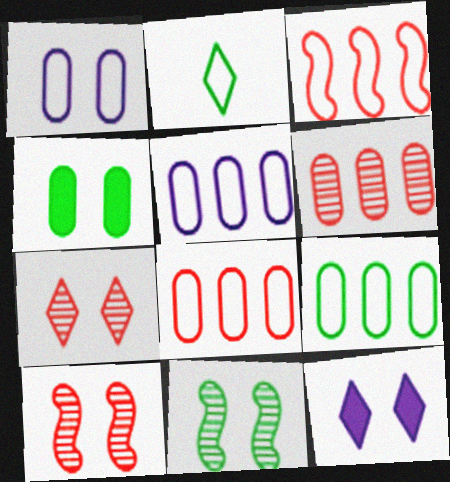[[1, 2, 3], 
[5, 8, 9]]